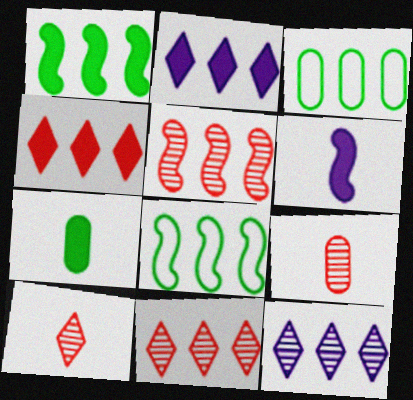[[2, 3, 5]]